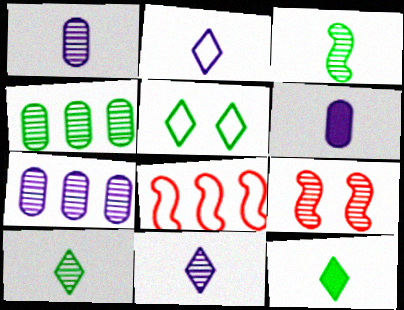[[4, 9, 11], 
[7, 9, 10]]